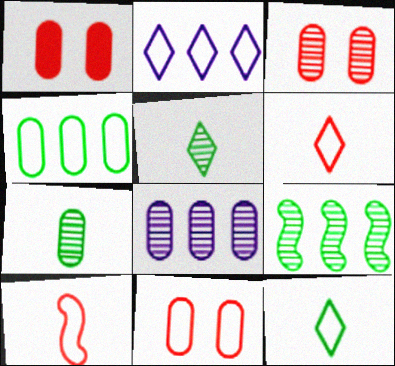[[1, 3, 11], 
[3, 7, 8]]